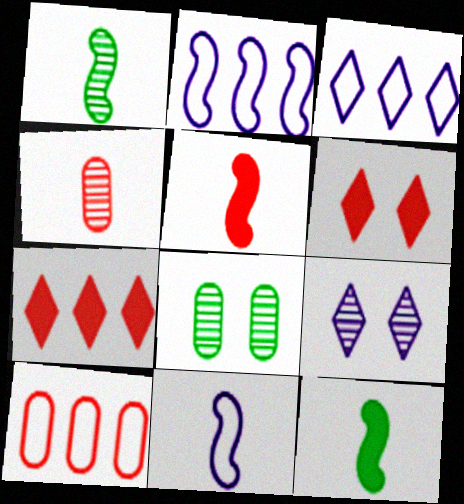[[1, 5, 11], 
[3, 5, 8], 
[7, 8, 11], 
[9, 10, 12]]